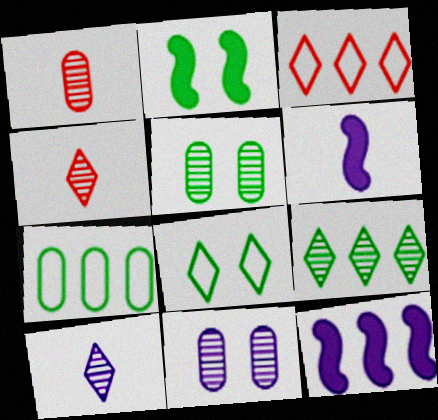[[1, 8, 12], 
[2, 5, 8], 
[3, 5, 6]]